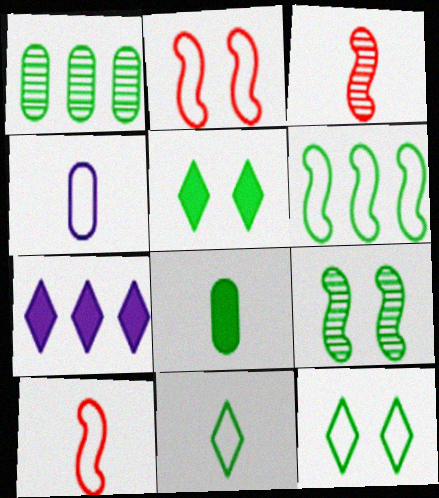[[4, 10, 11]]